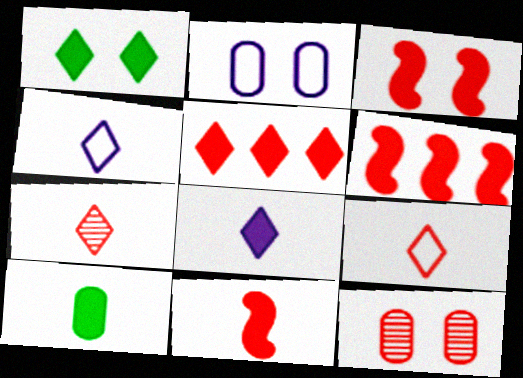[[1, 5, 8], 
[3, 6, 11], 
[6, 9, 12], 
[8, 10, 11]]